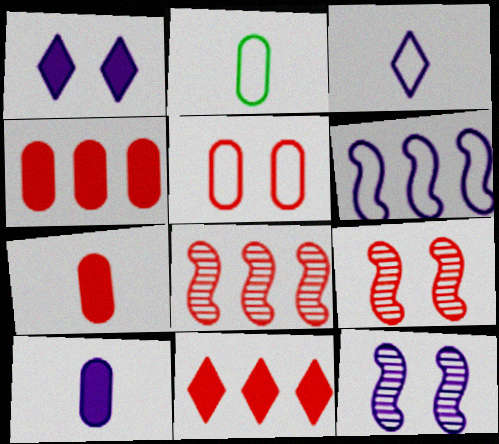[[1, 2, 8], 
[2, 11, 12]]